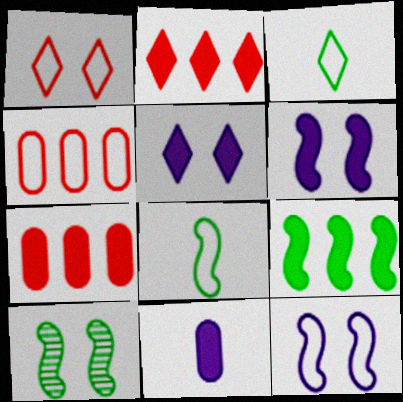[[3, 4, 12], 
[8, 9, 10]]